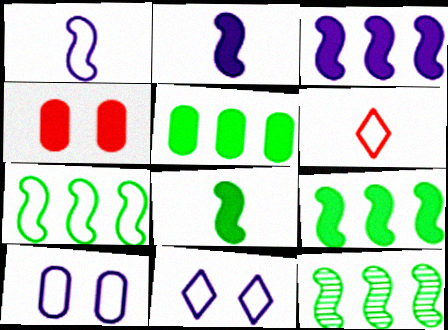[[6, 7, 10], 
[7, 9, 12]]